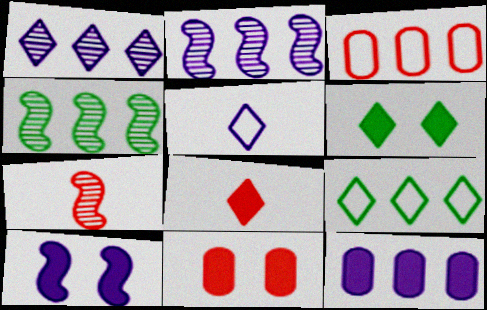[[4, 5, 11], 
[6, 10, 11]]